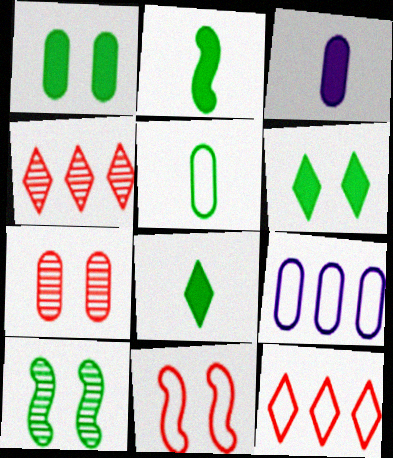[[3, 10, 12]]